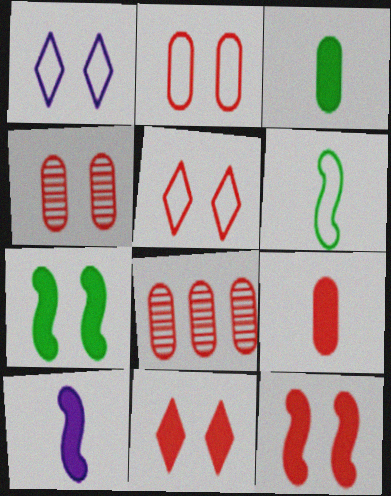[[1, 4, 7], 
[2, 8, 9], 
[4, 5, 12]]